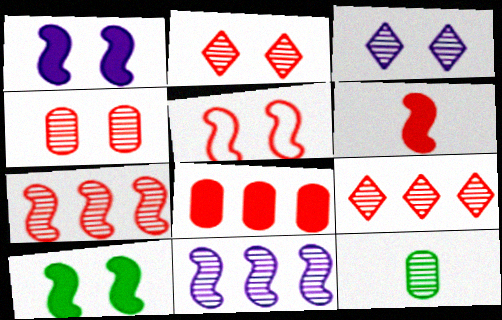[[2, 11, 12], 
[3, 7, 12], 
[5, 6, 7]]